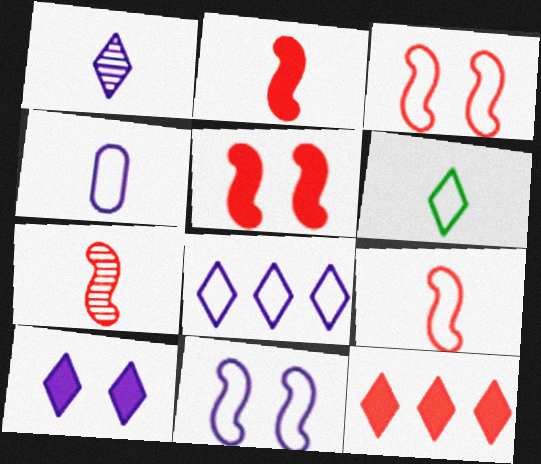[[1, 8, 10], 
[2, 7, 9], 
[4, 6, 9], 
[4, 8, 11]]